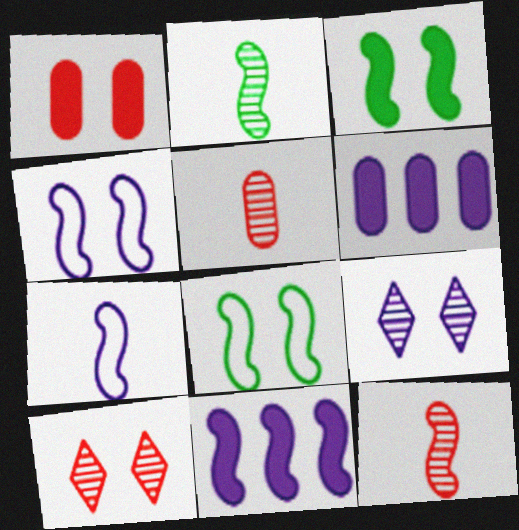[[1, 8, 9], 
[6, 7, 9], 
[8, 11, 12]]